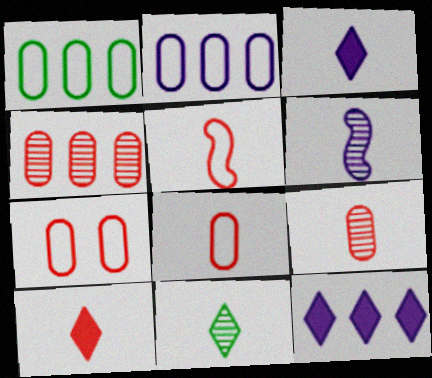[[5, 9, 10], 
[6, 9, 11]]